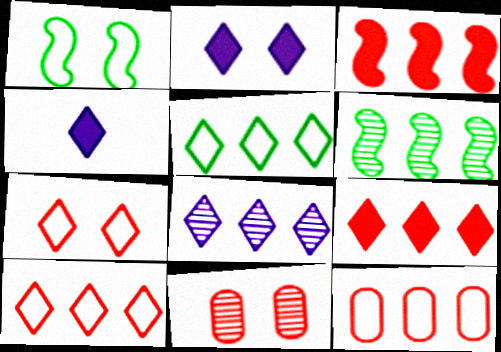[[1, 2, 11], 
[5, 8, 9]]